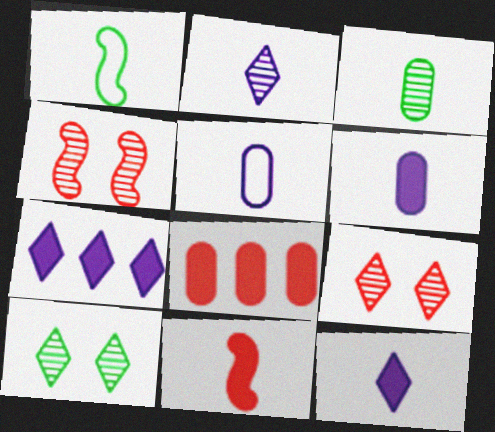[]